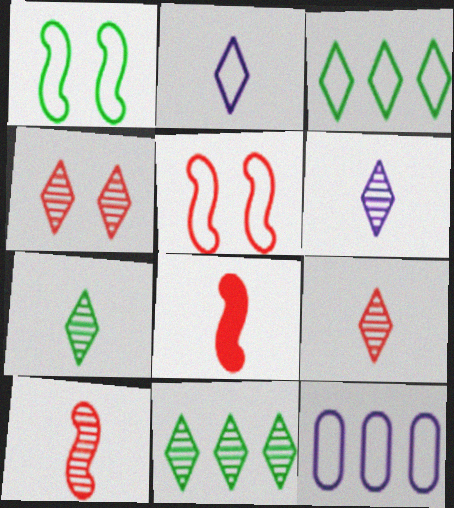[[4, 6, 11], 
[6, 7, 9]]